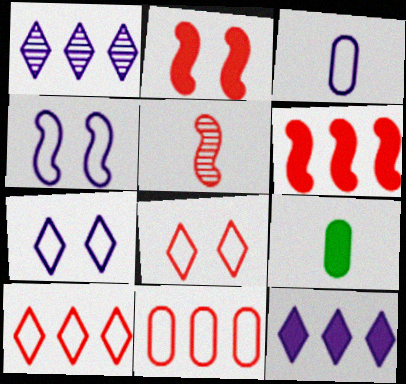[[2, 9, 12]]